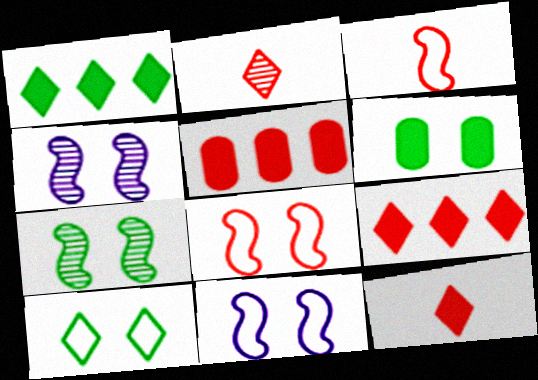[[2, 5, 8], 
[6, 7, 10]]